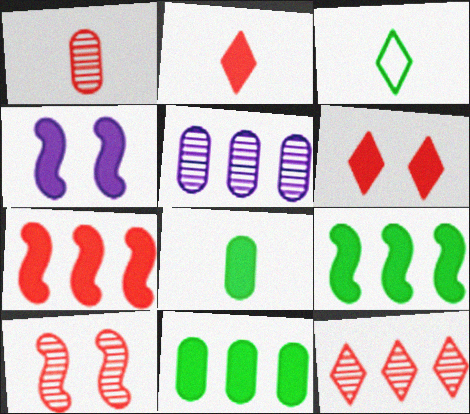[[1, 10, 12], 
[2, 4, 11]]